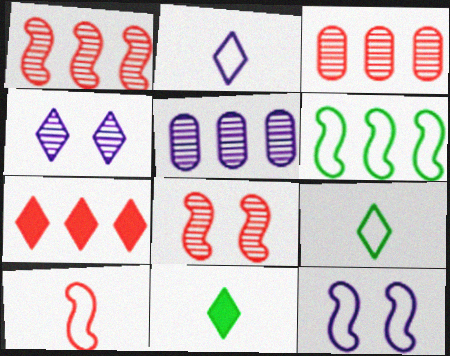[[3, 11, 12], 
[4, 7, 9], 
[5, 6, 7], 
[6, 10, 12]]